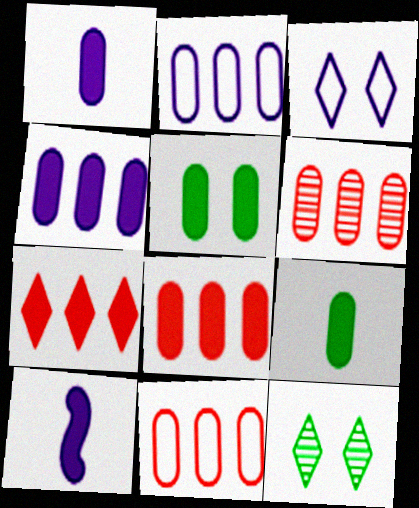[[1, 5, 8], 
[5, 7, 10], 
[6, 8, 11], 
[10, 11, 12]]